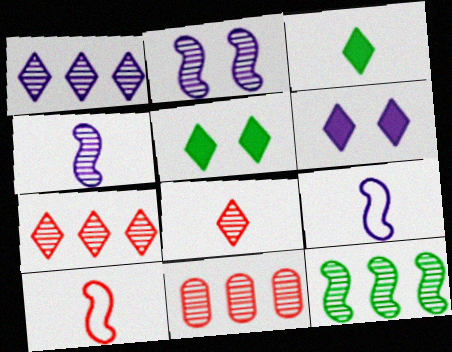[[1, 11, 12], 
[5, 9, 11]]